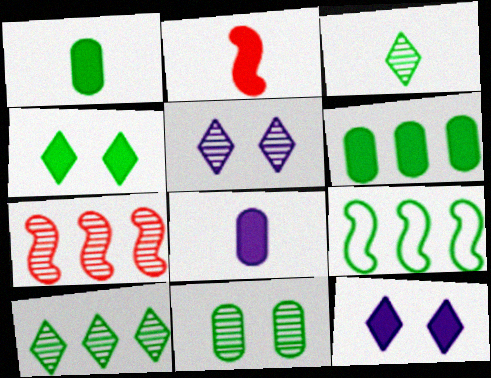[[2, 6, 12], 
[6, 9, 10]]